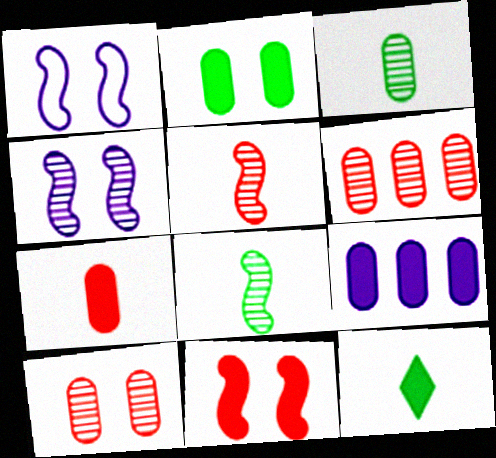[[1, 6, 12], 
[2, 7, 9], 
[9, 11, 12]]